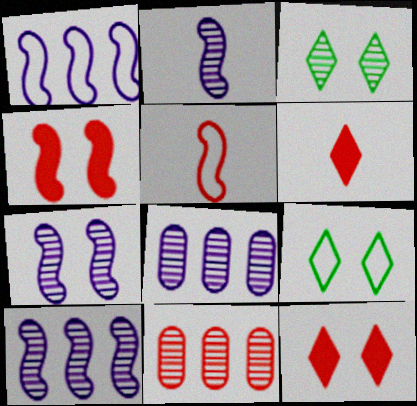[[2, 3, 11], 
[2, 7, 10], 
[5, 11, 12]]